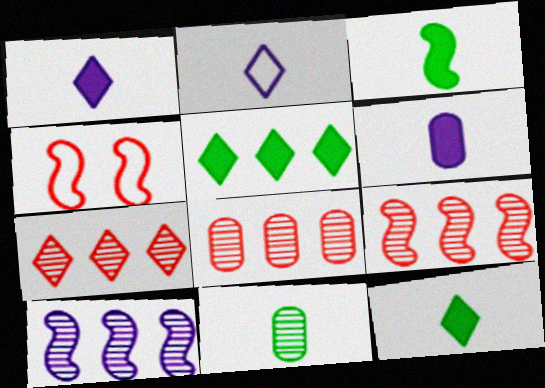[[3, 4, 10], 
[7, 8, 9]]